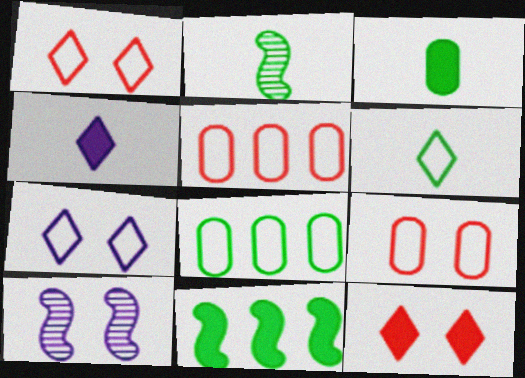[[2, 3, 6]]